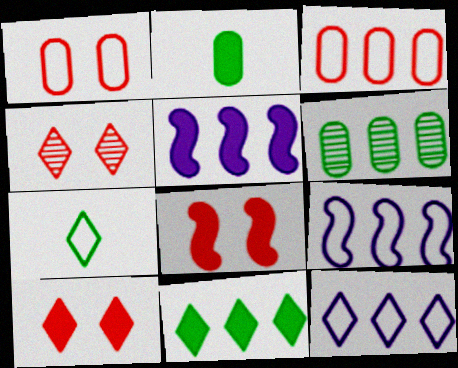[[1, 4, 8], 
[1, 7, 9], 
[2, 4, 9], 
[2, 5, 10]]